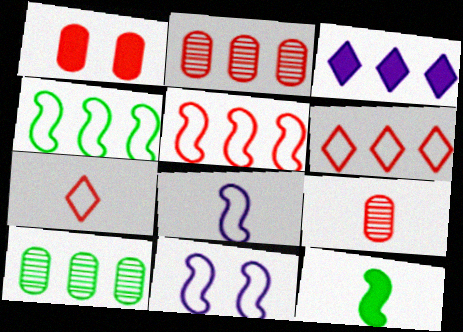[[1, 3, 12], 
[2, 3, 4], 
[3, 5, 10]]